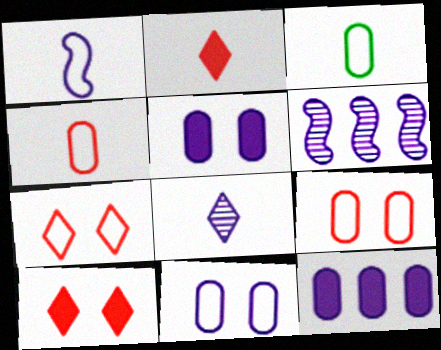[[3, 6, 10]]